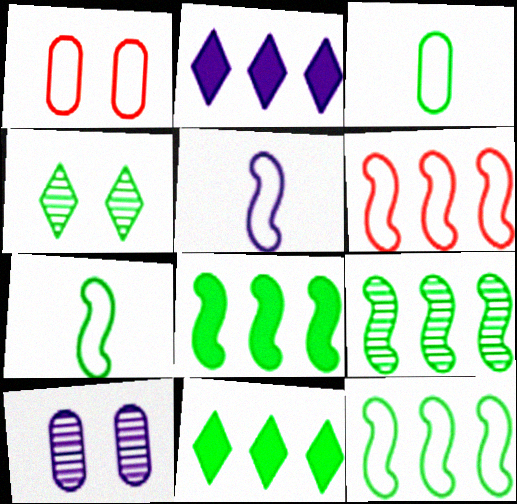[[2, 5, 10], 
[3, 4, 8], 
[8, 9, 12]]